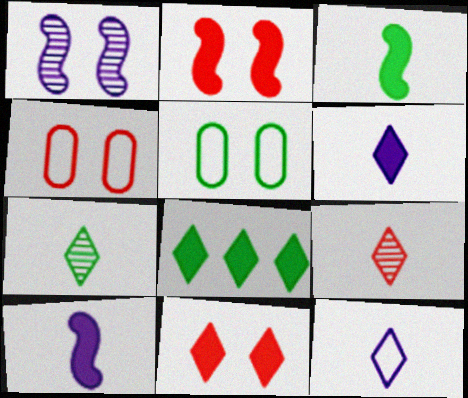[[1, 5, 11], 
[6, 8, 11]]